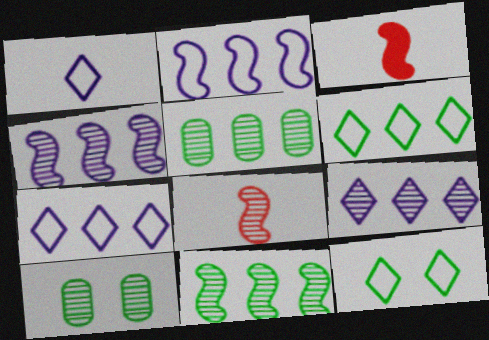[[3, 7, 10], 
[8, 9, 10]]